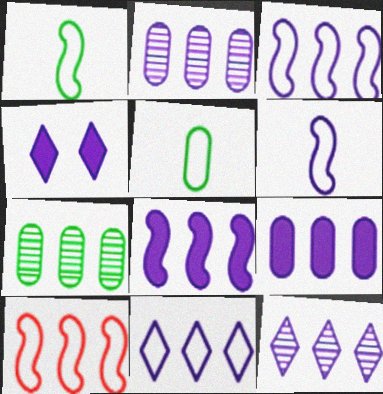[[2, 4, 6], 
[2, 8, 11], 
[3, 9, 12]]